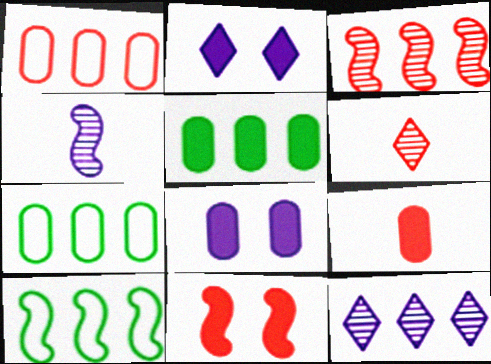[[1, 6, 11], 
[4, 10, 11], 
[5, 8, 9], 
[6, 8, 10]]